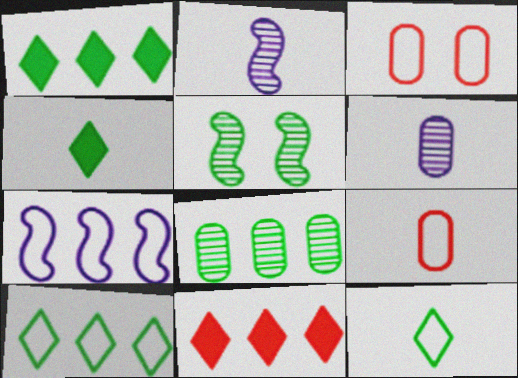[[1, 2, 3], 
[2, 4, 9], 
[3, 7, 12], 
[7, 8, 11]]